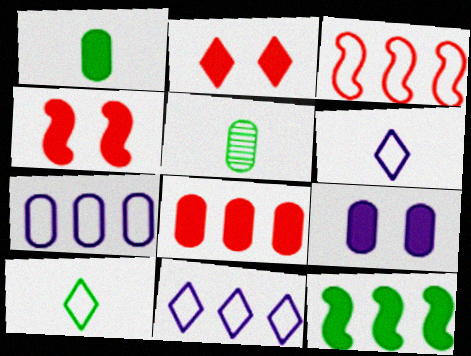[[1, 8, 9], 
[4, 5, 11]]